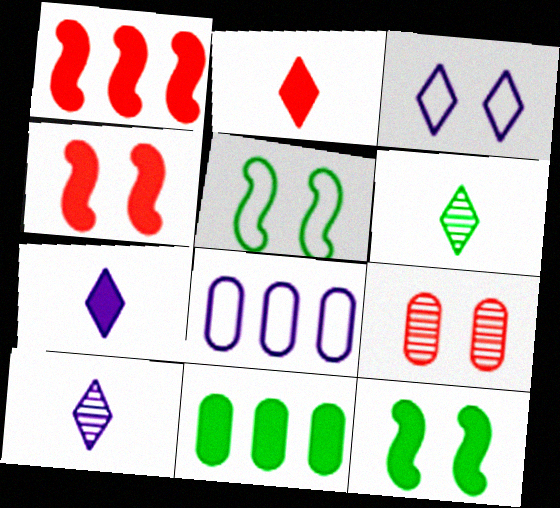[[3, 9, 12], 
[4, 6, 8], 
[4, 7, 11], 
[5, 6, 11]]